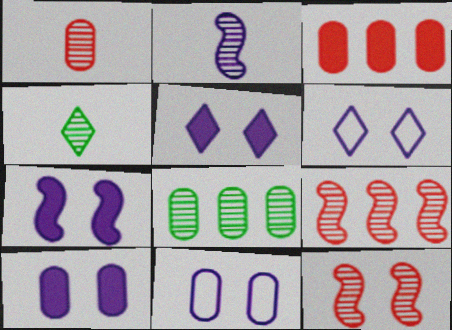[[1, 2, 4], 
[5, 7, 10]]